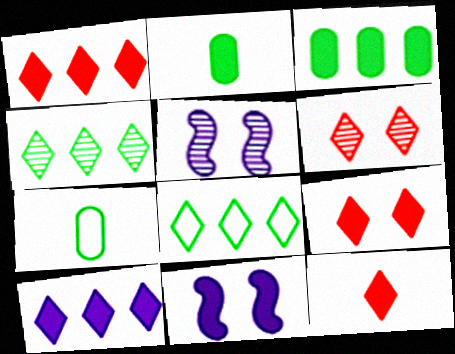[[1, 2, 11], 
[1, 5, 7], 
[1, 9, 12], 
[3, 11, 12]]